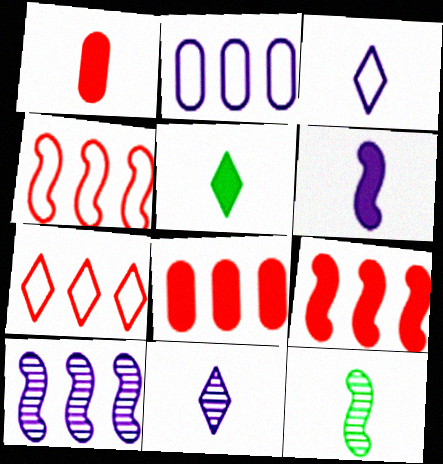[[1, 3, 12], 
[1, 5, 6]]